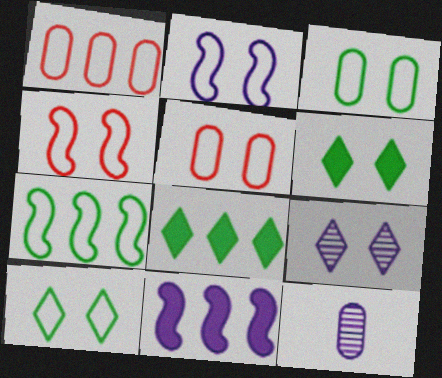[[2, 5, 10], 
[4, 8, 12]]